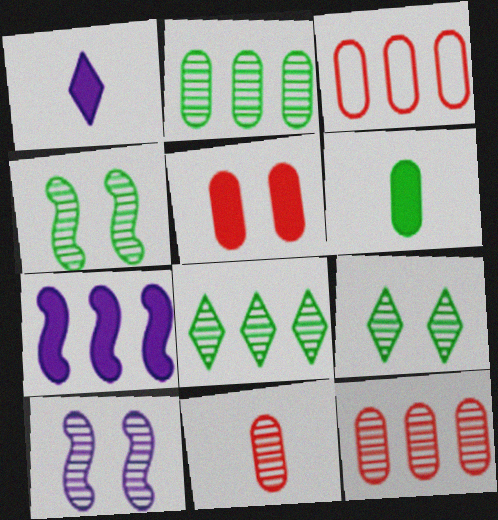[[1, 3, 4], 
[3, 5, 11], 
[3, 7, 8], 
[8, 10, 11]]